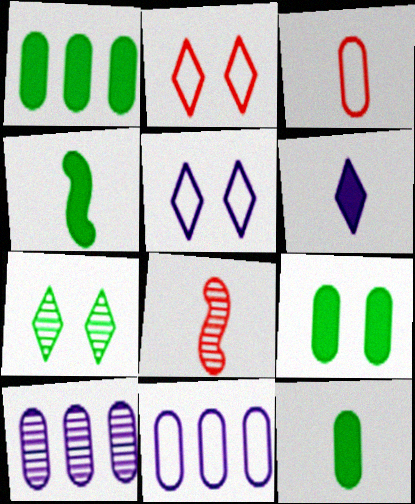[[1, 5, 8], 
[1, 9, 12], 
[2, 4, 10], 
[3, 9, 10], 
[7, 8, 10]]